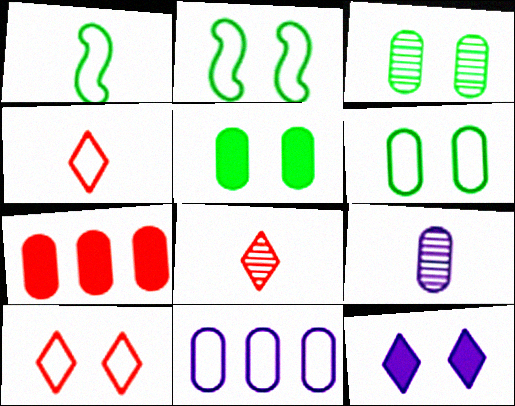[[1, 10, 11], 
[2, 4, 11], 
[3, 5, 6], 
[6, 7, 9]]